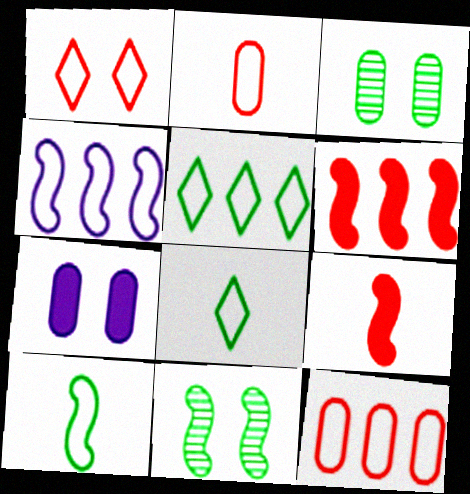[[1, 7, 11], 
[4, 5, 12], 
[4, 9, 11]]